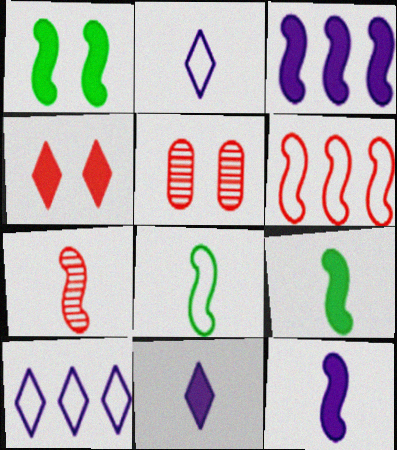[[5, 9, 10], 
[7, 8, 12]]